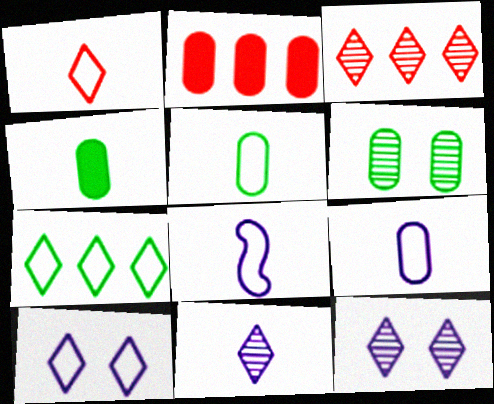[[1, 5, 8], 
[1, 7, 10], 
[2, 6, 9]]